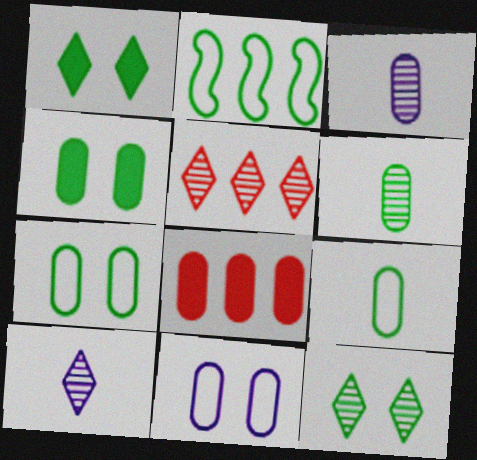[[1, 2, 6], 
[3, 7, 8], 
[5, 10, 12], 
[6, 8, 11]]